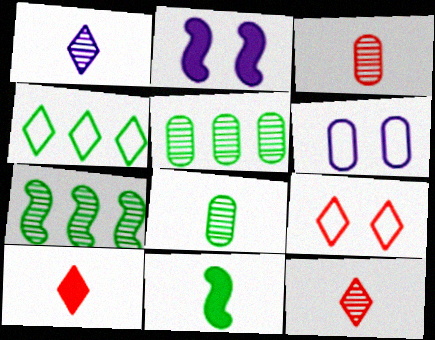[[2, 3, 4], 
[6, 7, 10]]